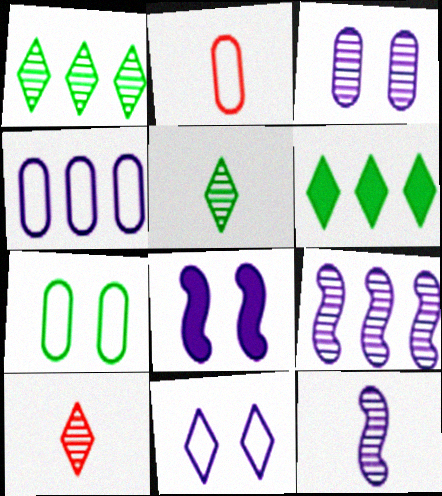[[1, 2, 8], 
[2, 4, 7], 
[3, 8, 11], 
[6, 10, 11]]